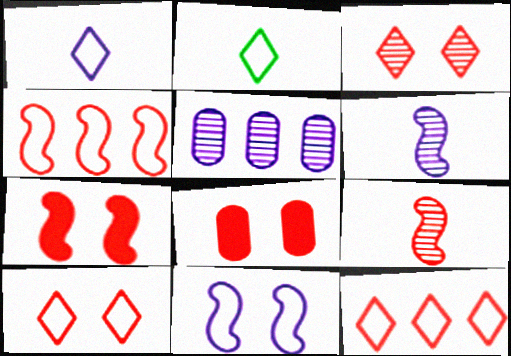[[2, 5, 7], 
[4, 7, 9], 
[8, 9, 12]]